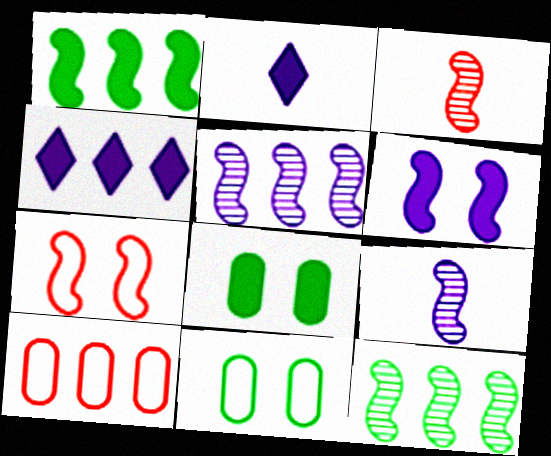[[1, 7, 9], 
[3, 4, 11], 
[4, 10, 12]]